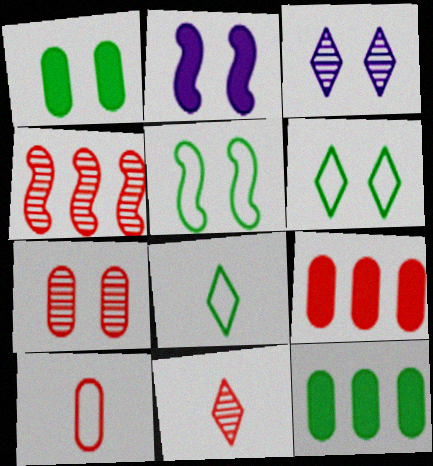[[2, 6, 7], 
[4, 7, 11], 
[7, 9, 10]]